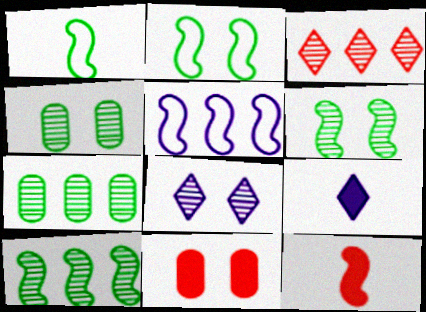[[2, 8, 11], 
[5, 6, 12]]